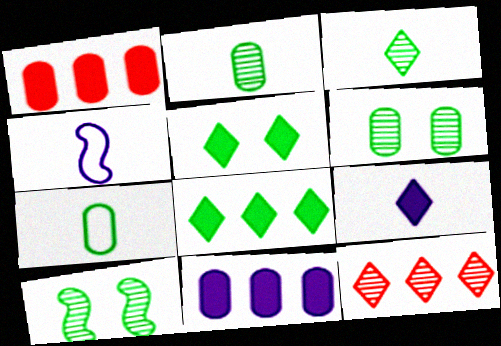[[7, 8, 10]]